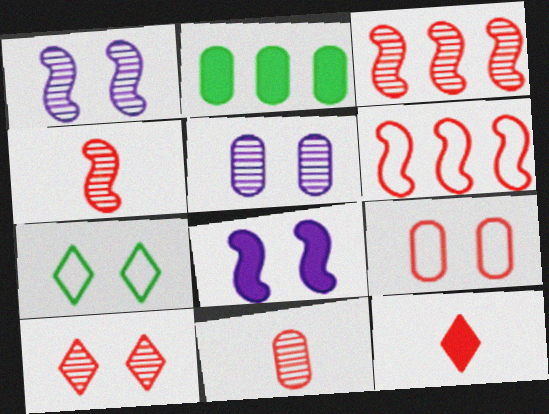[[2, 8, 12], 
[3, 9, 12], 
[3, 10, 11]]